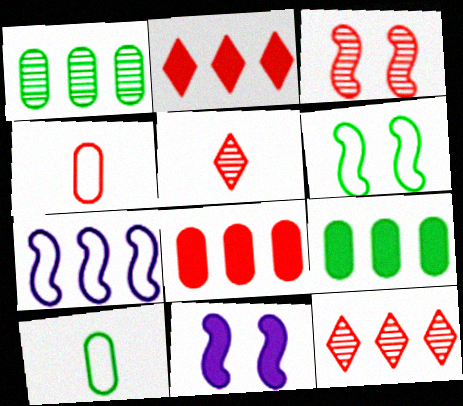[[1, 2, 7], 
[2, 3, 4], 
[3, 6, 11], 
[7, 9, 12], 
[10, 11, 12]]